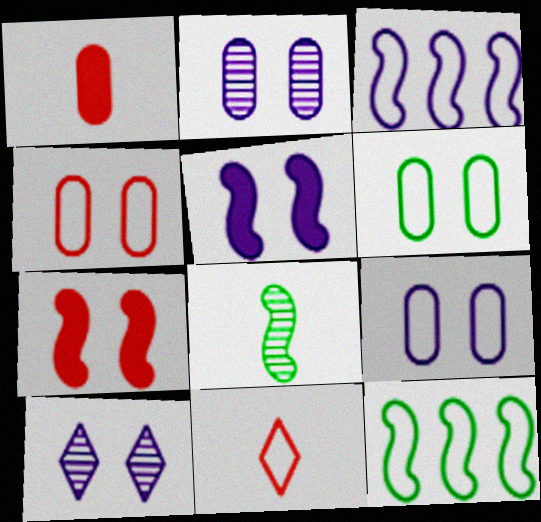[[1, 10, 12], 
[3, 6, 11], 
[3, 7, 8], 
[4, 6, 9], 
[5, 9, 10], 
[6, 7, 10], 
[9, 11, 12]]